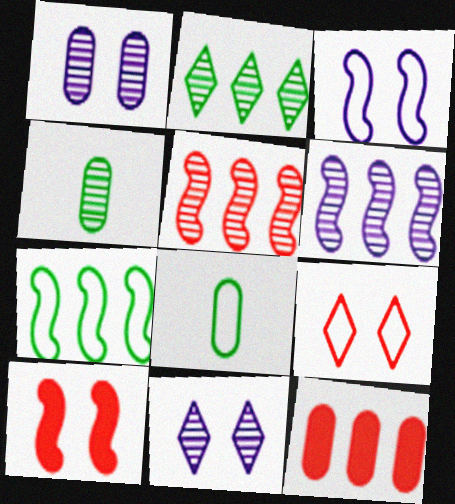[[1, 8, 12], 
[4, 5, 11]]